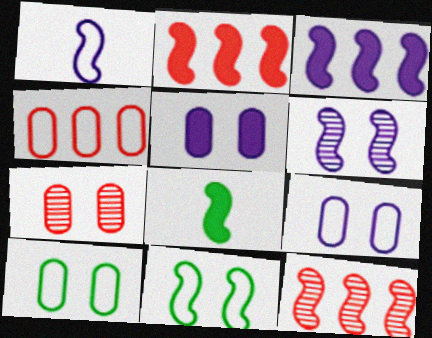[[1, 3, 6], 
[5, 7, 10]]